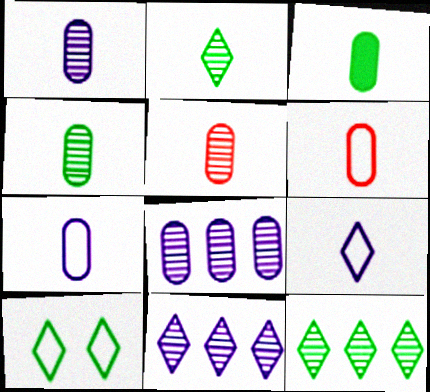[[1, 3, 6], 
[1, 4, 5], 
[3, 5, 7]]